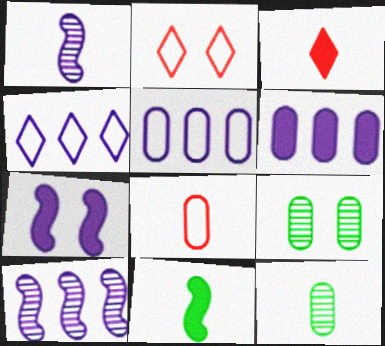[[2, 7, 9], 
[4, 6, 10], 
[6, 8, 9]]